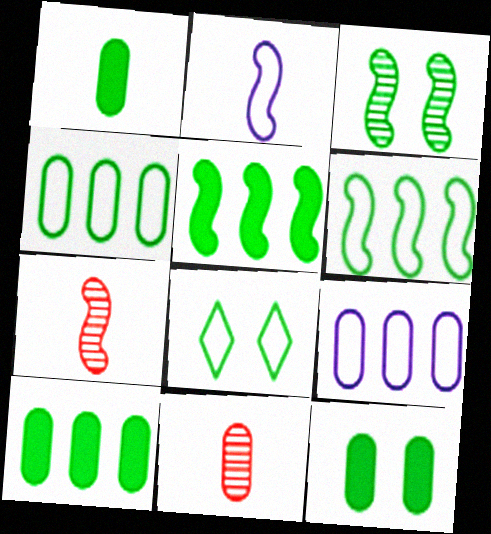[[1, 10, 12], 
[3, 8, 12], 
[9, 11, 12]]